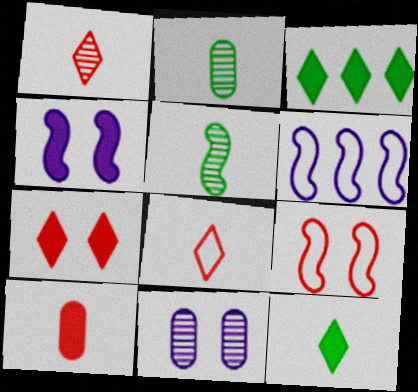[[2, 6, 7], 
[3, 4, 10]]